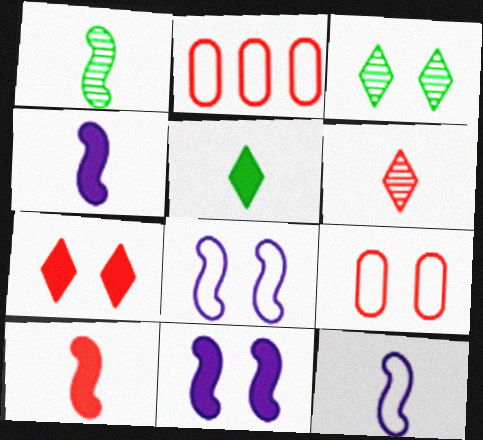[[1, 10, 12], 
[2, 3, 4], 
[3, 9, 11]]